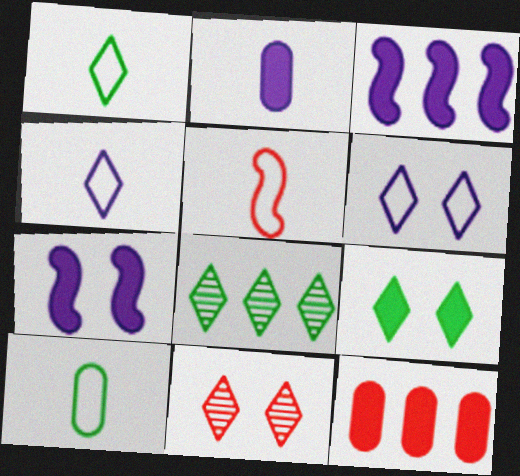[[1, 8, 9], 
[3, 10, 11], 
[4, 5, 10], 
[5, 11, 12], 
[6, 9, 11]]